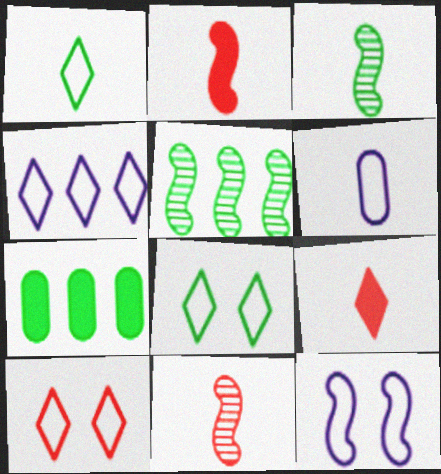[[1, 4, 10], 
[2, 5, 12], 
[3, 6, 9], 
[3, 7, 8], 
[4, 6, 12]]